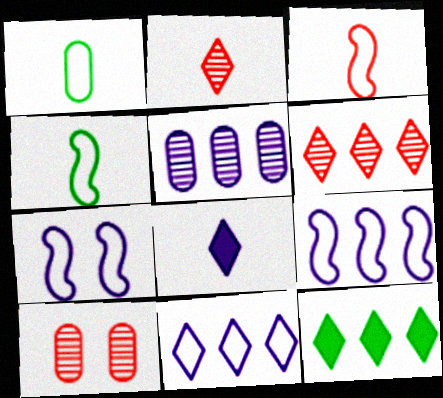[[5, 7, 8], 
[6, 11, 12]]